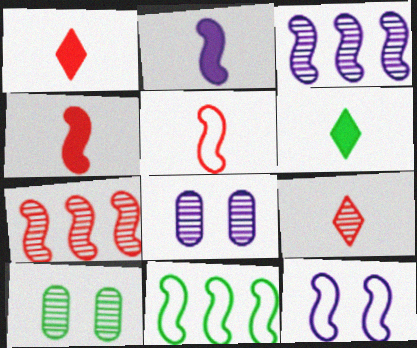[[1, 8, 11], 
[2, 3, 12], 
[3, 9, 10], 
[5, 11, 12], 
[6, 10, 11]]